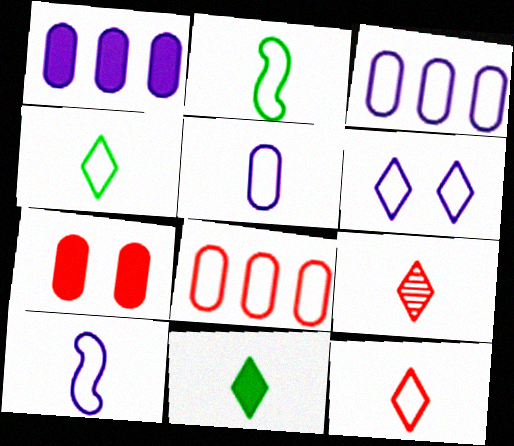[[2, 5, 12], 
[2, 6, 8], 
[3, 6, 10]]